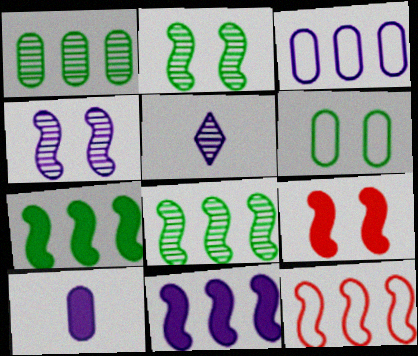[[8, 11, 12]]